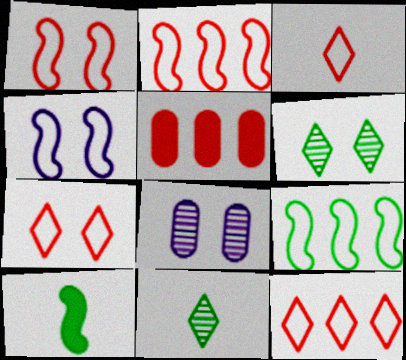[[3, 7, 12], 
[4, 5, 11], 
[8, 10, 12]]